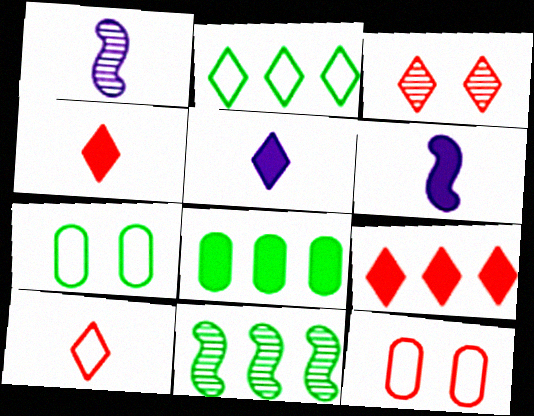[[1, 7, 9], 
[2, 3, 5], 
[2, 8, 11], 
[3, 9, 10], 
[5, 11, 12]]